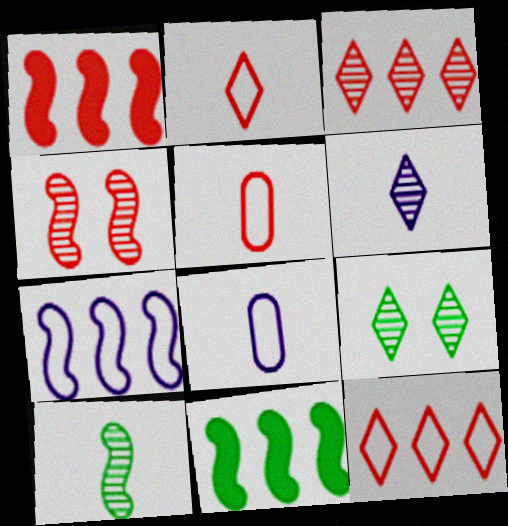[[1, 8, 9], 
[3, 6, 9]]